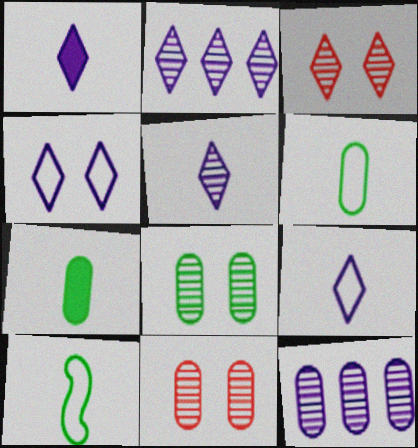[[1, 2, 4], 
[1, 5, 9]]